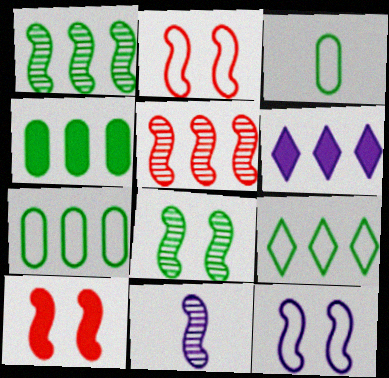[[1, 4, 9], 
[5, 6, 7], 
[5, 8, 11], 
[8, 10, 12]]